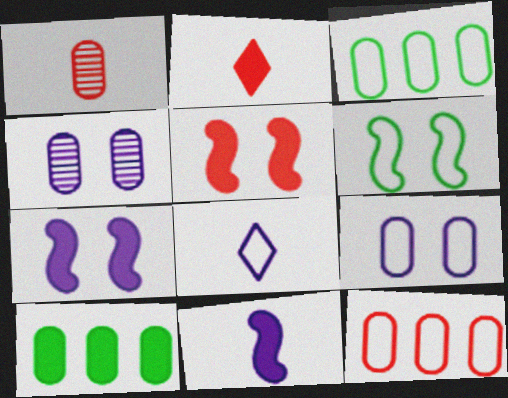[[1, 9, 10], 
[2, 7, 10], 
[6, 8, 12]]